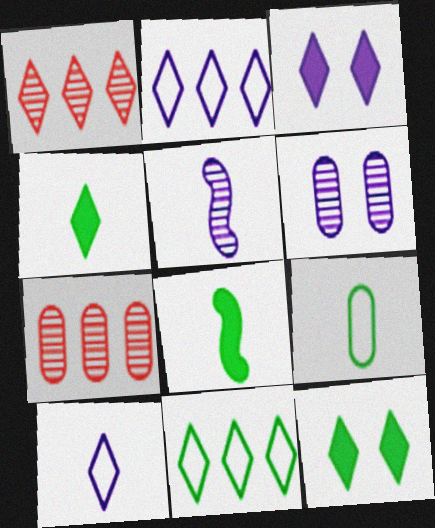[[1, 10, 12]]